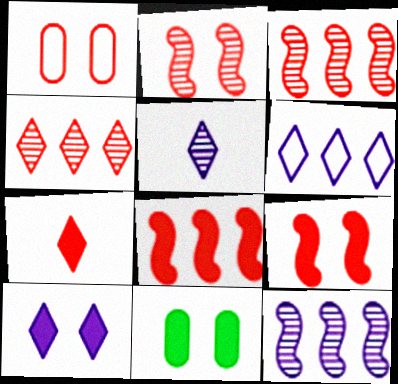[[1, 3, 7], 
[5, 6, 10], 
[9, 10, 11]]